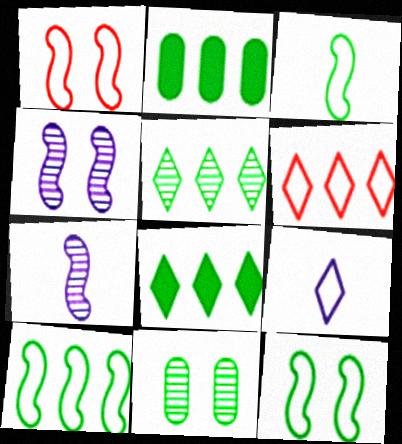[[2, 5, 10], 
[3, 8, 11], 
[3, 10, 12]]